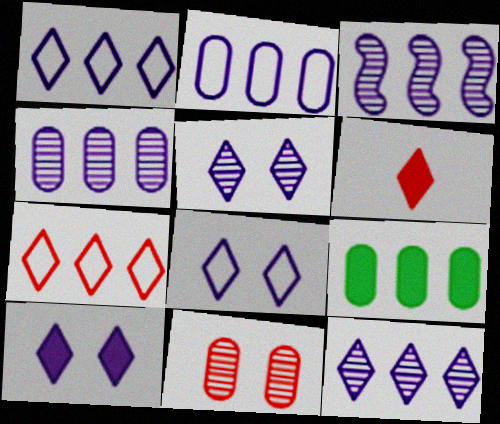[[3, 4, 12], 
[3, 7, 9], 
[5, 8, 10]]